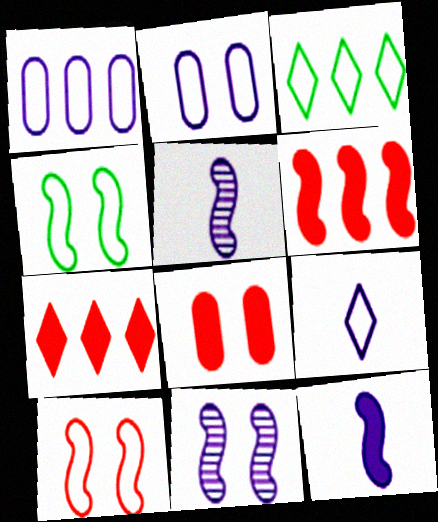[[3, 5, 8], 
[4, 5, 6]]